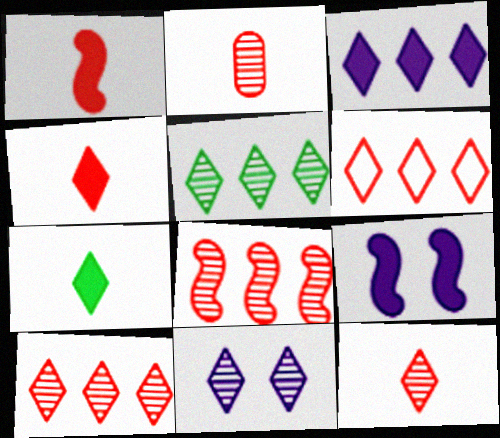[[3, 5, 6], 
[5, 11, 12], 
[6, 7, 11]]